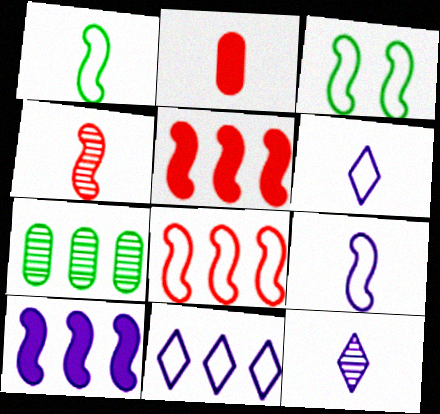[[1, 2, 12], 
[3, 4, 10], 
[3, 8, 9], 
[5, 7, 11]]